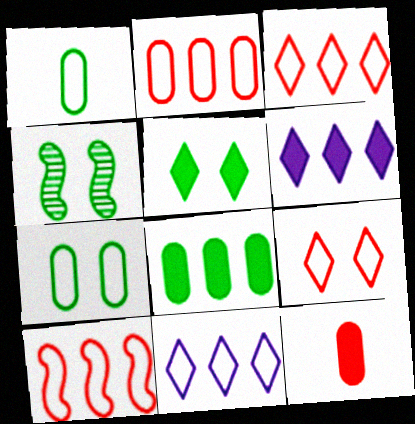[[2, 3, 10], 
[4, 5, 7], 
[4, 11, 12]]